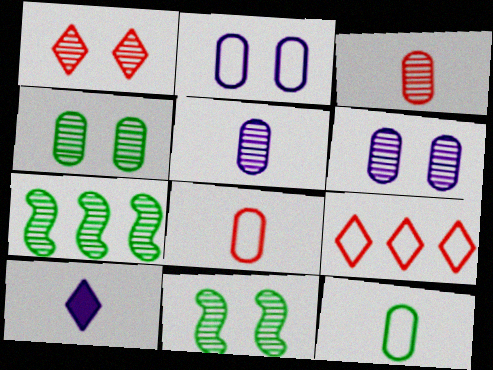[[1, 5, 7], 
[1, 6, 11]]